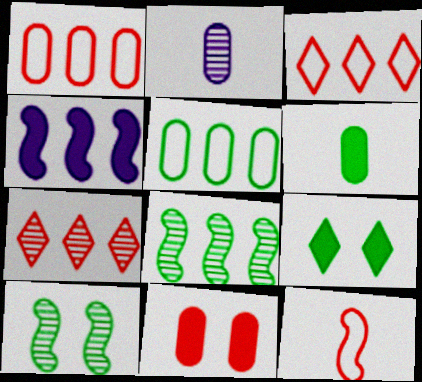[[2, 5, 11], 
[2, 7, 10], 
[4, 5, 7], 
[4, 10, 12], 
[7, 11, 12]]